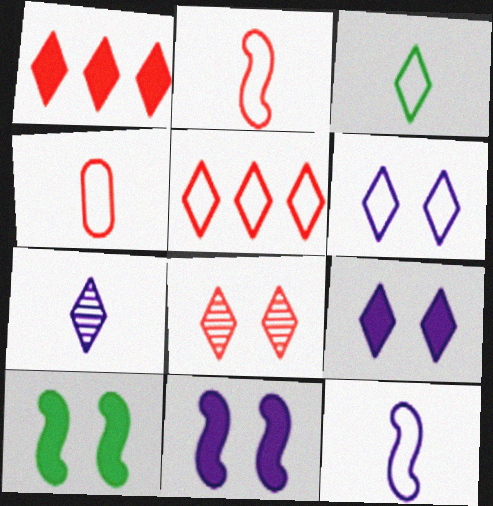[[3, 4, 12], 
[3, 5, 6]]